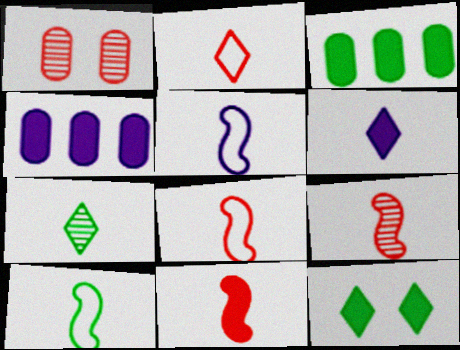[[2, 6, 7], 
[4, 11, 12], 
[5, 8, 10], 
[8, 9, 11]]